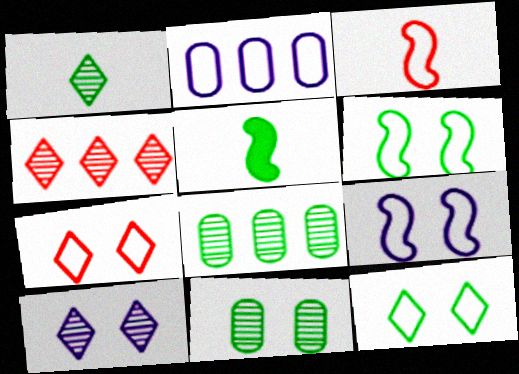[[1, 4, 10], 
[2, 3, 12], 
[5, 8, 12]]